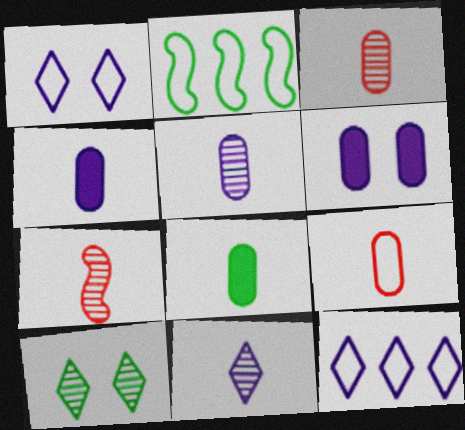[[1, 2, 9], 
[2, 8, 10], 
[5, 8, 9]]